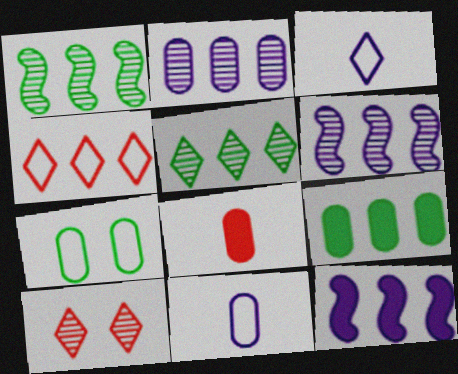[[2, 7, 8], 
[4, 6, 9]]